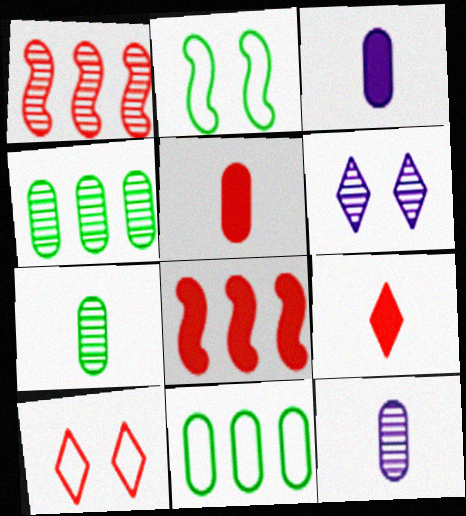[[1, 5, 10], 
[1, 6, 7]]